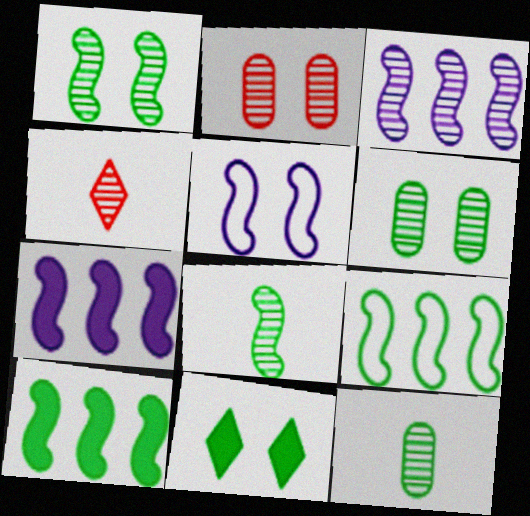[[2, 5, 11], 
[3, 4, 6], 
[9, 11, 12]]